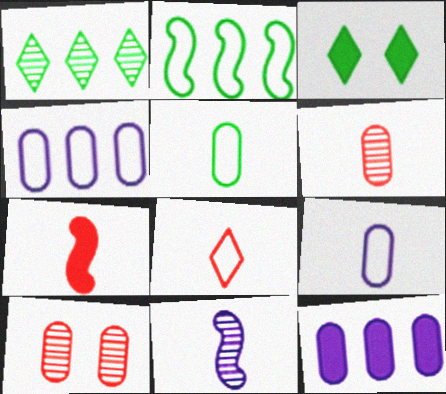[[1, 10, 11], 
[3, 7, 12], 
[5, 10, 12], 
[6, 7, 8]]